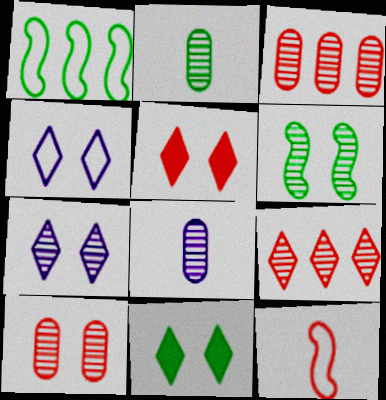[[1, 2, 11], 
[1, 5, 8], 
[3, 5, 12], 
[6, 7, 10], 
[6, 8, 9]]